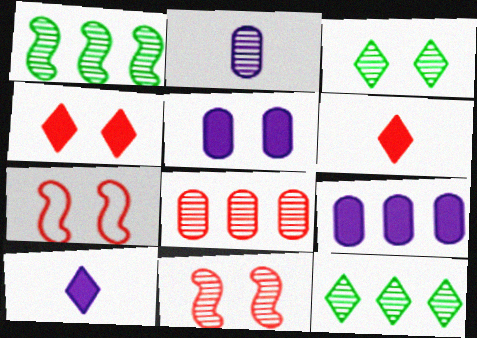[[2, 11, 12], 
[3, 5, 7], 
[6, 7, 8]]